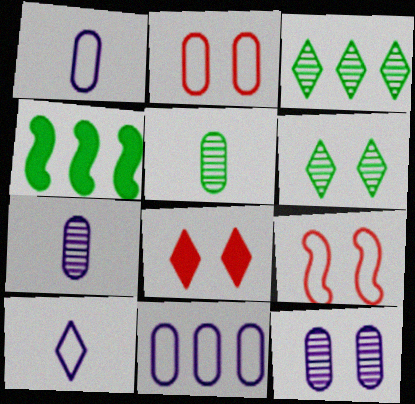[[3, 8, 10]]